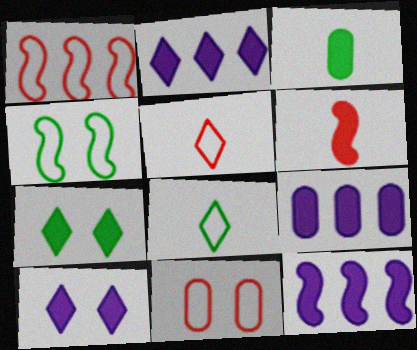[[1, 5, 11], 
[2, 9, 12], 
[6, 7, 9]]